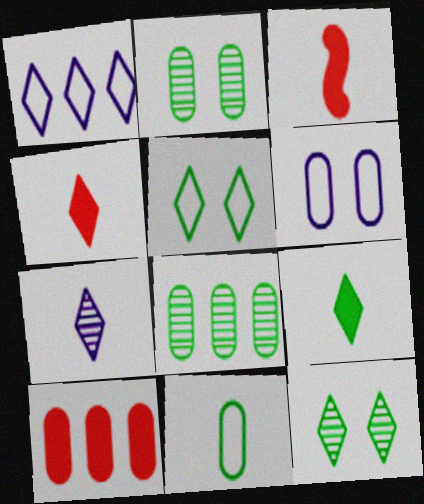[[1, 2, 3], 
[1, 4, 12], 
[3, 7, 11]]